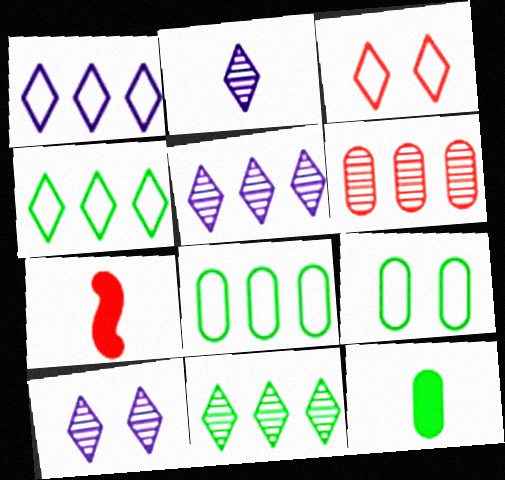[[2, 5, 10], 
[3, 6, 7], 
[5, 7, 9], 
[7, 8, 10]]